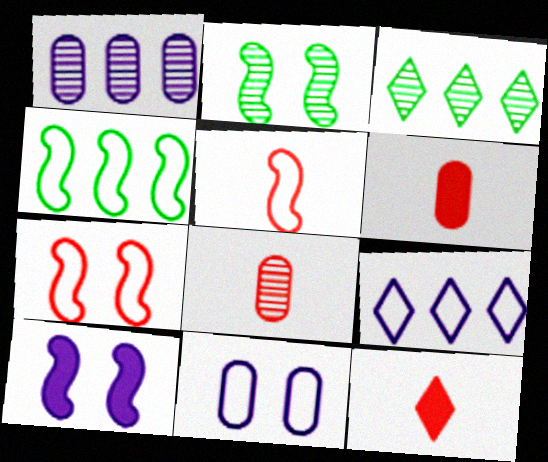[[2, 6, 9], 
[2, 7, 10], 
[5, 8, 12]]